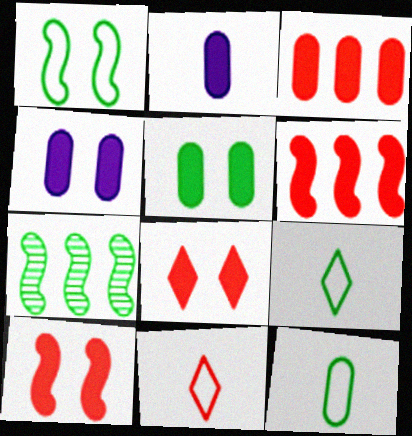[[2, 3, 5], 
[4, 7, 11], 
[5, 7, 9]]